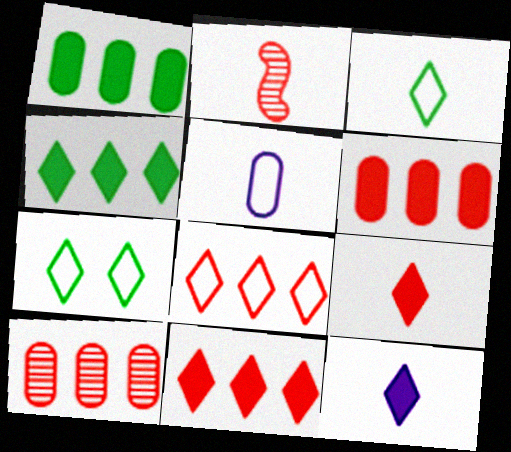[]